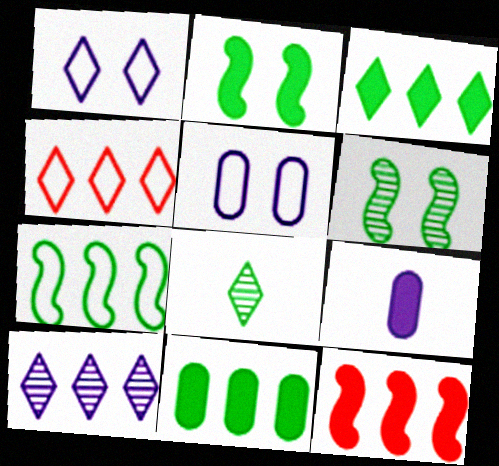[[3, 4, 10], 
[4, 6, 9], 
[5, 8, 12]]